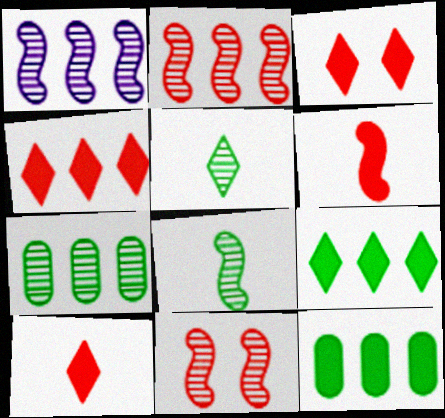[[1, 8, 11], 
[3, 4, 10]]